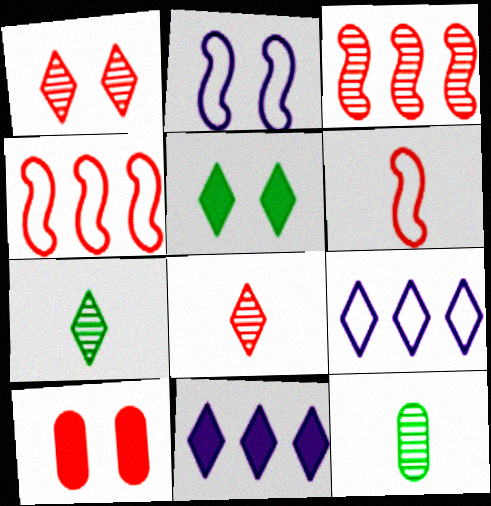[[4, 8, 10], 
[5, 8, 9]]